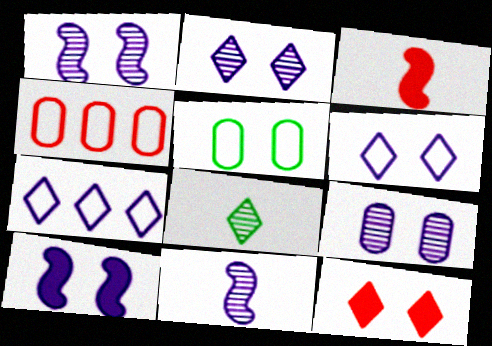[[1, 2, 9], 
[1, 5, 12], 
[4, 8, 10], 
[6, 9, 10], 
[7, 8, 12]]